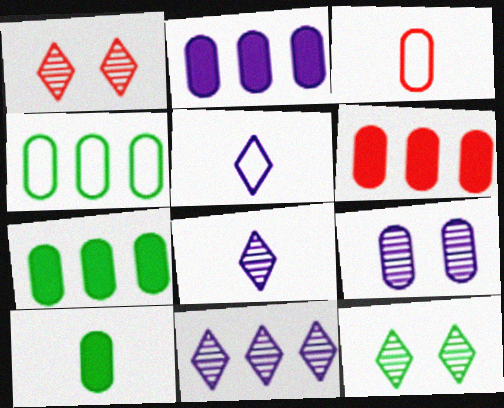[[2, 6, 7], 
[3, 7, 9]]